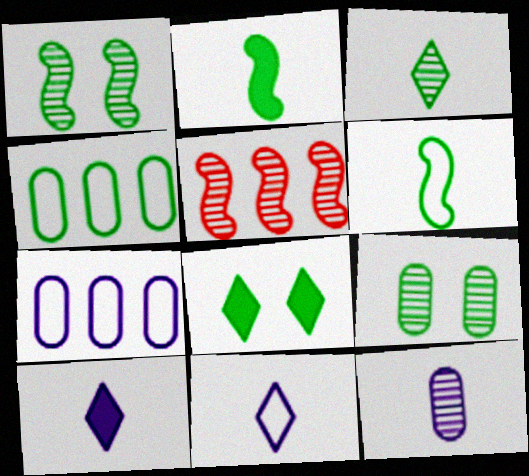[]